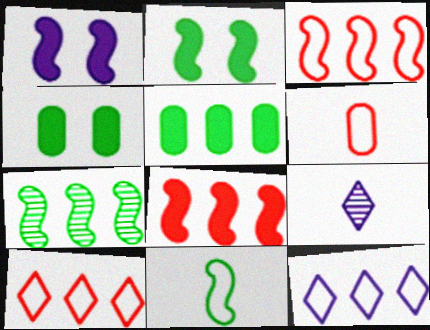[[2, 7, 11], 
[3, 4, 9]]